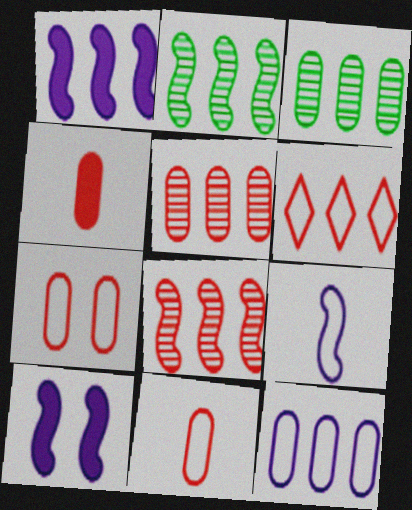[[1, 3, 6], 
[4, 5, 7]]